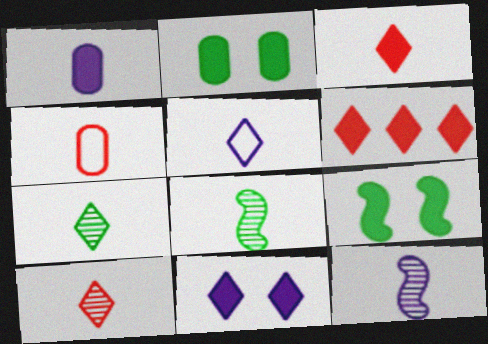[[1, 5, 12], 
[1, 6, 9], 
[3, 5, 7]]